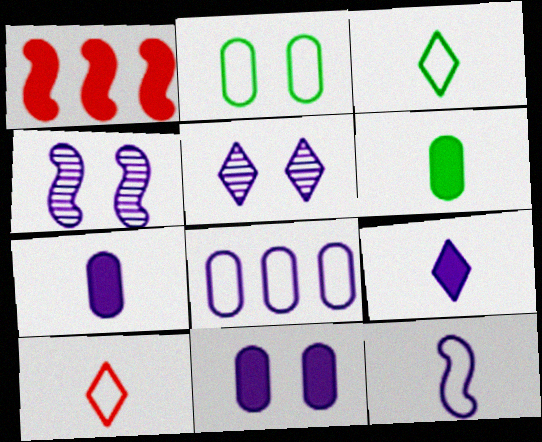[[4, 8, 9]]